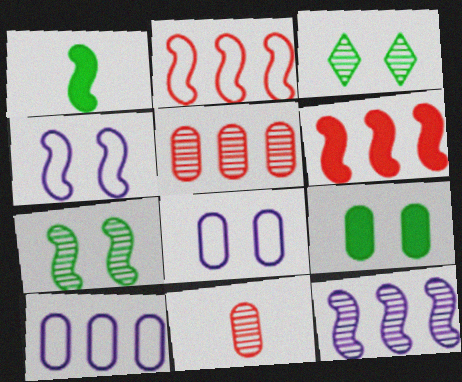[[3, 11, 12], 
[9, 10, 11]]